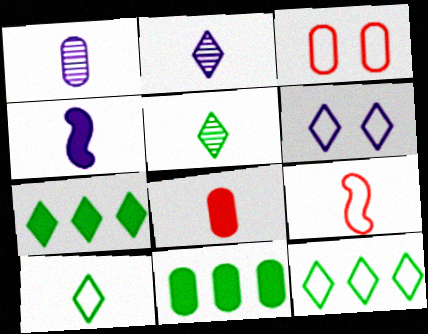[[1, 3, 11]]